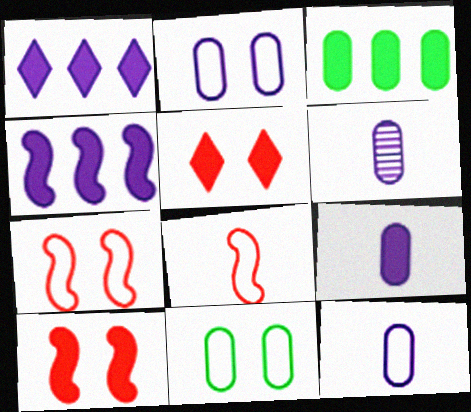[[6, 9, 12]]